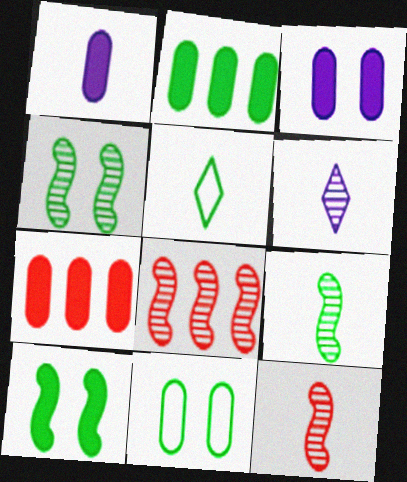[[1, 5, 12], 
[2, 4, 5], 
[3, 5, 8]]